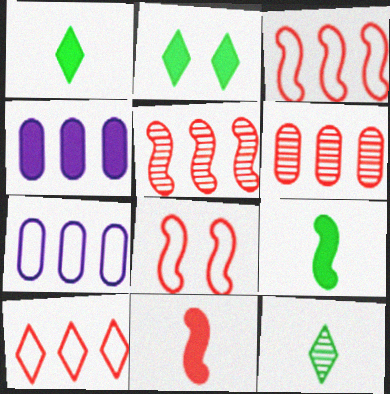[[2, 4, 11], 
[4, 8, 12], 
[5, 8, 11]]